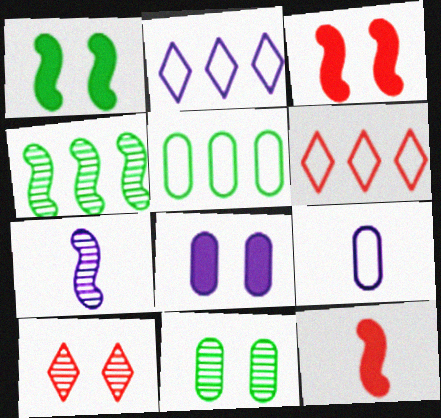[[2, 7, 8], 
[2, 11, 12]]